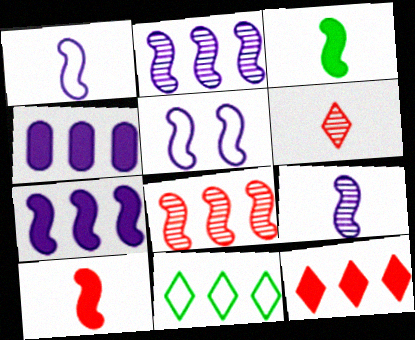[[3, 5, 8], 
[4, 8, 11], 
[5, 7, 9]]